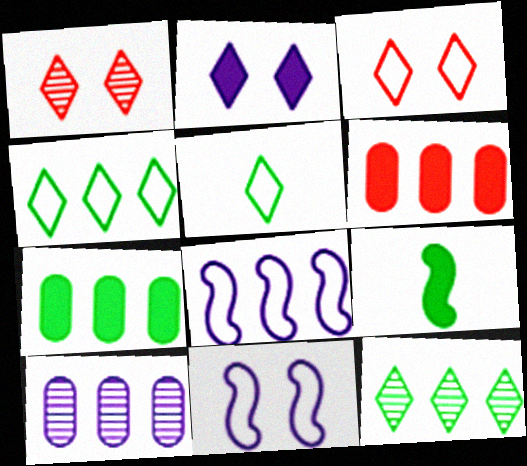[[2, 6, 9], 
[3, 9, 10], 
[6, 8, 12]]